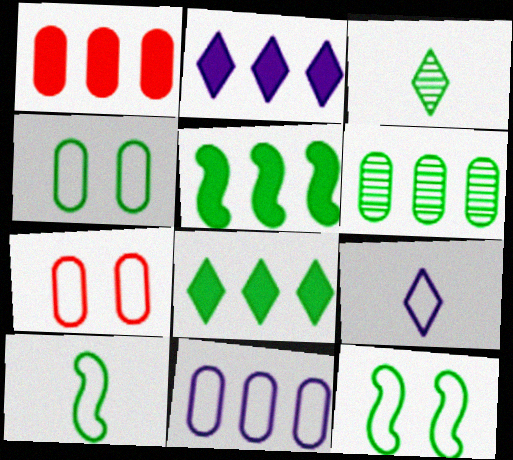[[1, 2, 5], 
[1, 6, 11], 
[3, 4, 5]]